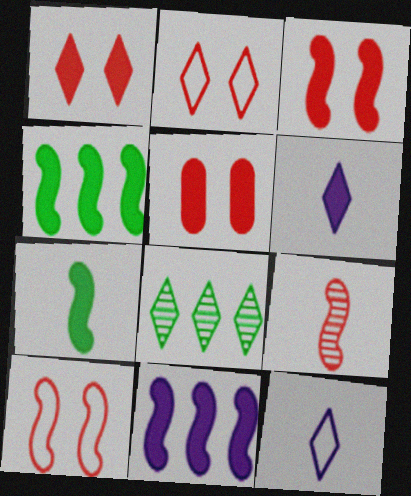[[1, 3, 5], 
[1, 8, 12], 
[2, 6, 8], 
[3, 7, 11], 
[4, 5, 6]]